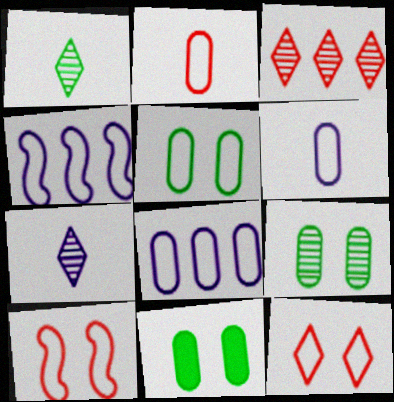[[2, 5, 8], 
[5, 9, 11]]